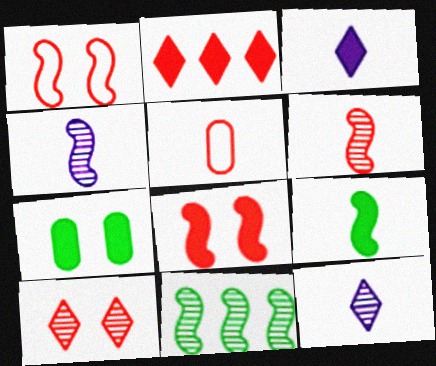[[5, 9, 12]]